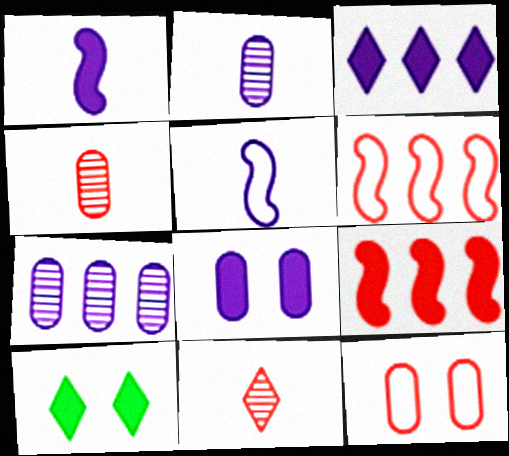[[1, 3, 8], 
[2, 6, 10], 
[9, 11, 12]]